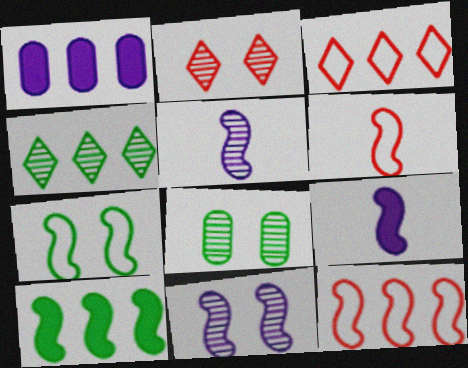[[1, 4, 12], 
[2, 8, 11], 
[3, 8, 9], 
[6, 10, 11]]